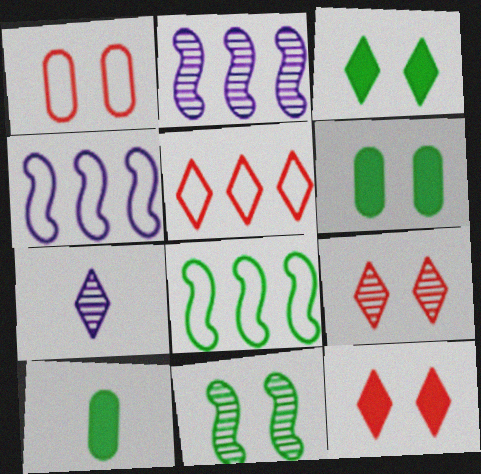[[3, 5, 7], 
[4, 9, 10]]